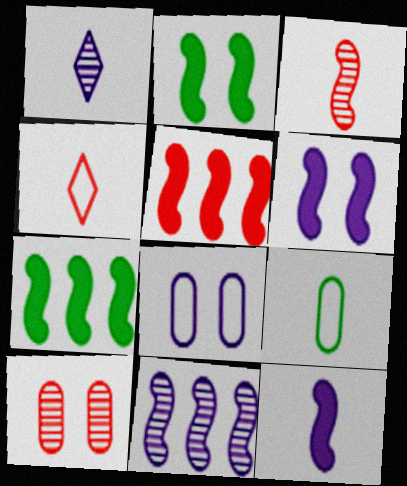[[2, 5, 12], 
[4, 5, 10]]